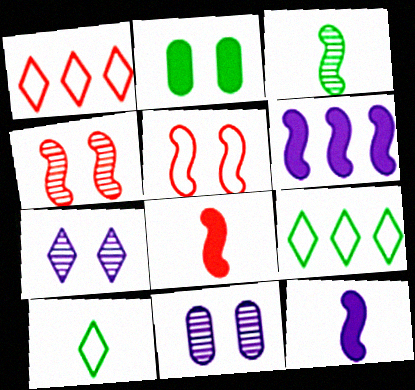[[2, 3, 9], 
[2, 5, 7], 
[3, 5, 6], 
[8, 9, 11]]